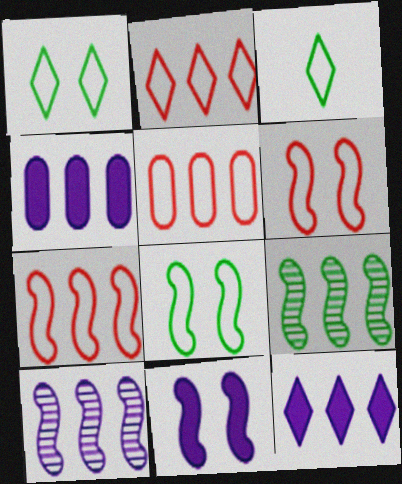[[2, 4, 9], 
[2, 5, 7], 
[5, 9, 12]]